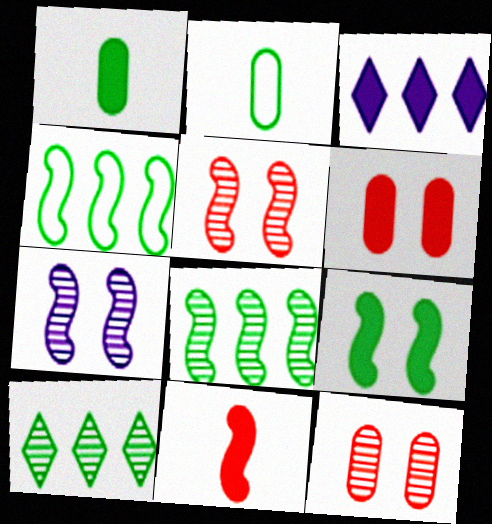[[2, 3, 5], 
[2, 9, 10], 
[4, 7, 11]]